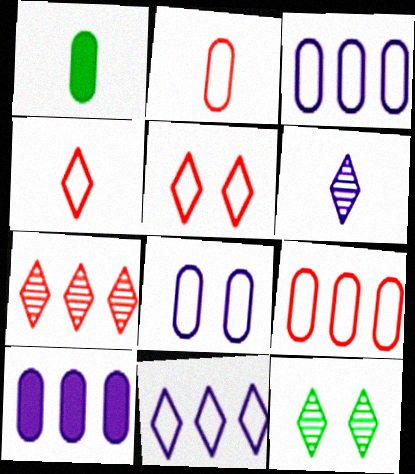[[6, 7, 12]]